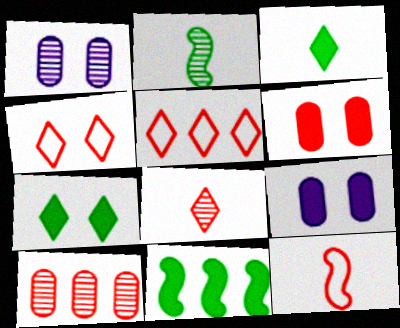[[2, 5, 9]]